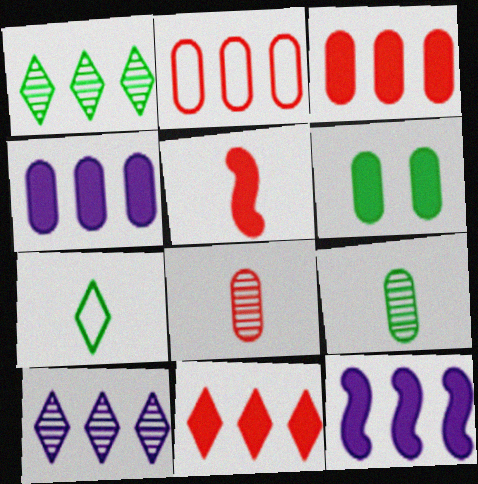[[1, 2, 12]]